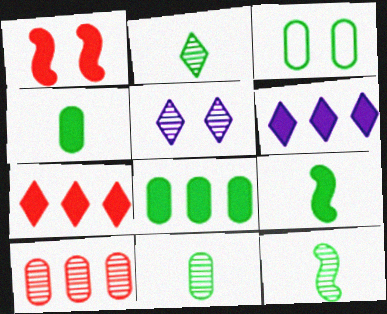[[1, 3, 5], 
[1, 4, 6], 
[2, 11, 12], 
[3, 8, 11], 
[5, 10, 12]]